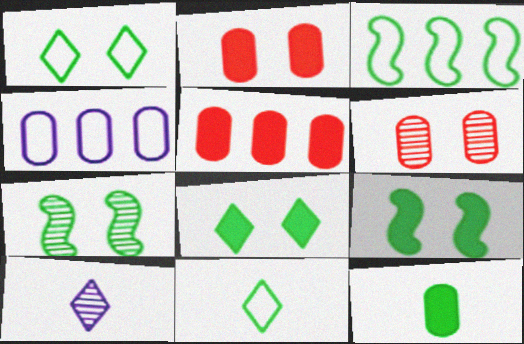[[2, 3, 10], 
[4, 6, 12]]